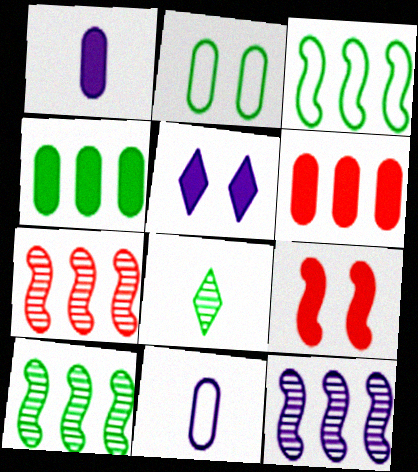[[5, 11, 12], 
[7, 10, 12]]